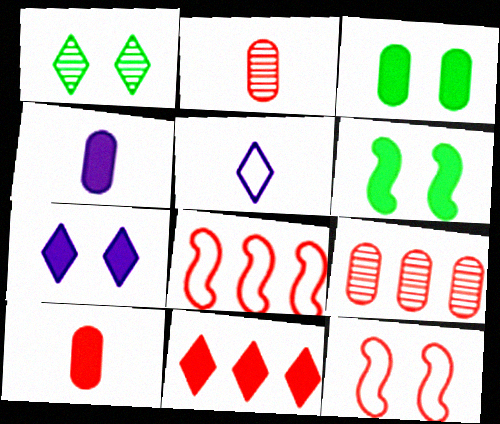[[1, 4, 8], 
[1, 5, 11], 
[2, 11, 12], 
[4, 6, 11], 
[5, 6, 9], 
[8, 9, 11]]